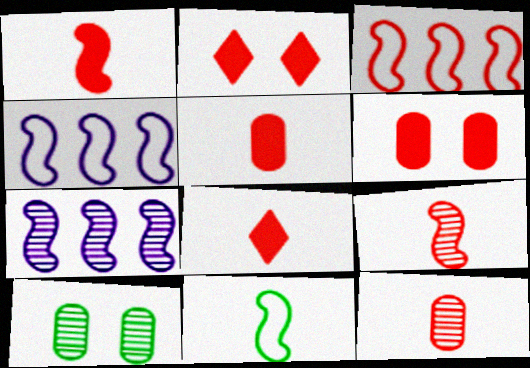[[1, 5, 8], 
[2, 3, 12], 
[4, 8, 10]]